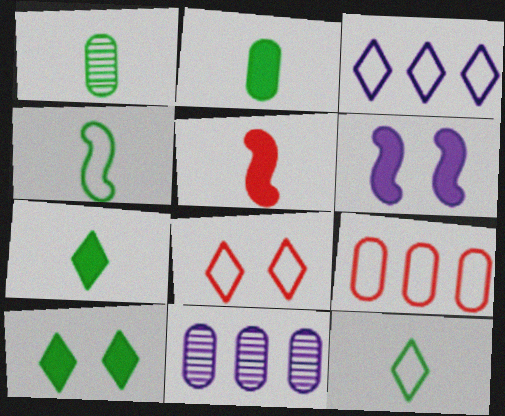[[1, 4, 7], 
[3, 8, 12]]